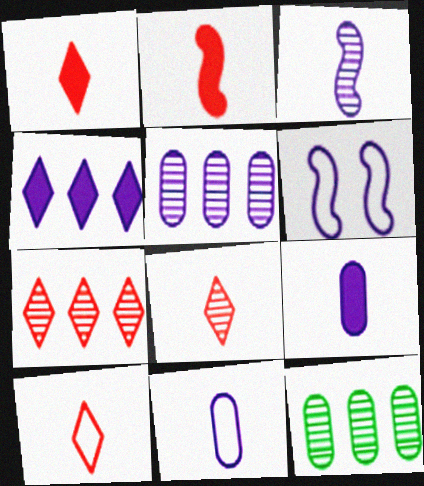[[1, 6, 12], 
[1, 8, 10]]